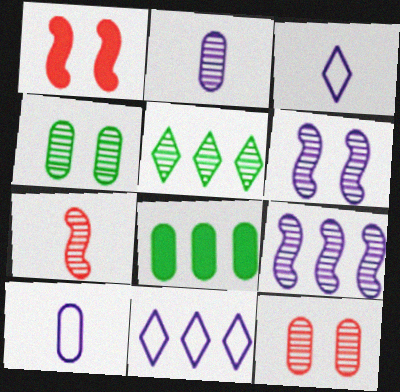[[1, 5, 10], 
[8, 10, 12]]